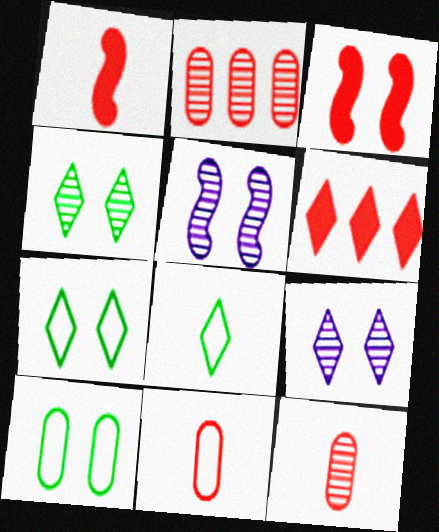[[3, 9, 10], 
[6, 8, 9]]